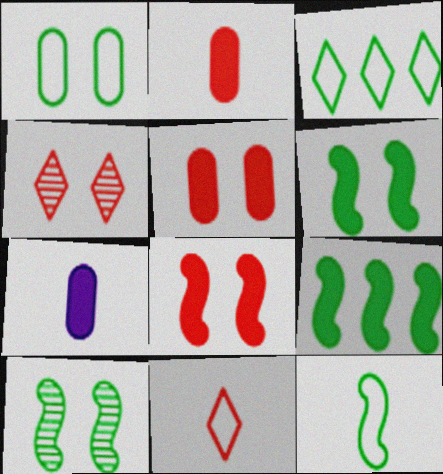[[1, 3, 12], 
[9, 10, 12]]